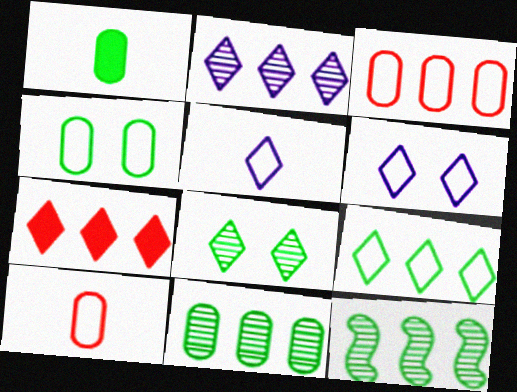[[1, 4, 11], 
[2, 7, 9], 
[5, 7, 8]]